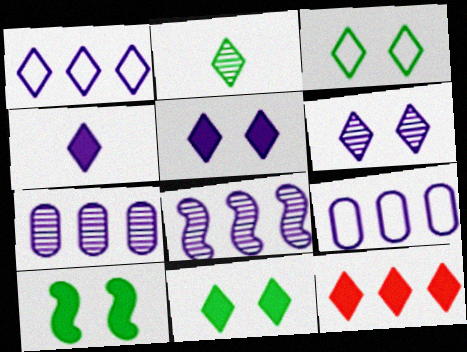[[1, 4, 6], 
[4, 11, 12]]